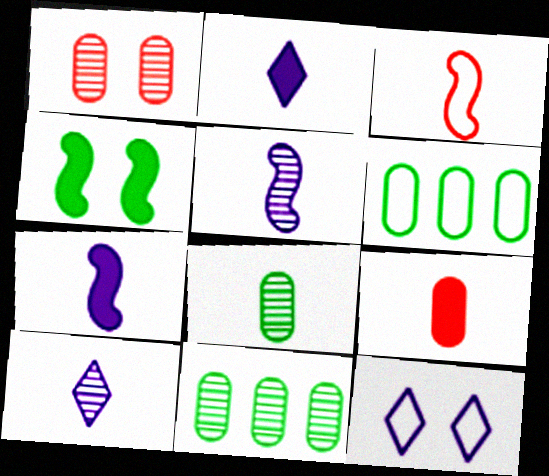[[1, 4, 12], 
[2, 3, 8], 
[3, 6, 12]]